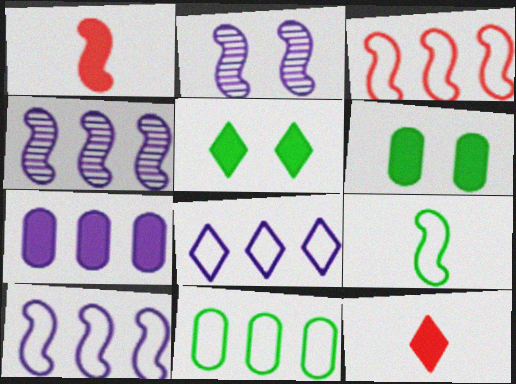[[1, 5, 7], 
[2, 11, 12], 
[3, 8, 11], 
[4, 7, 8]]